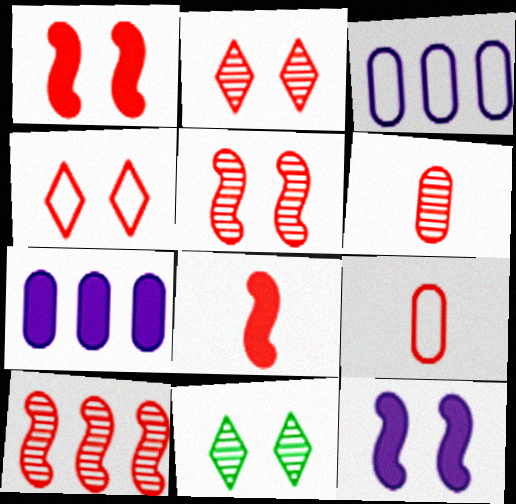[[2, 6, 10], 
[3, 8, 11]]